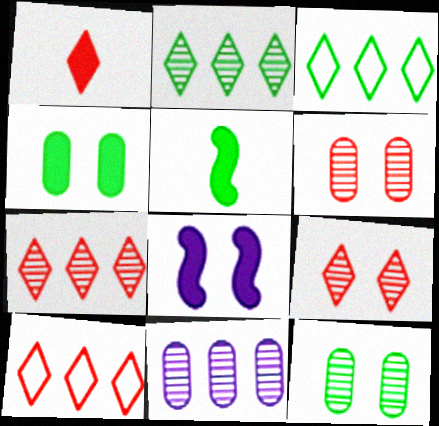[[1, 9, 10], 
[3, 5, 12]]